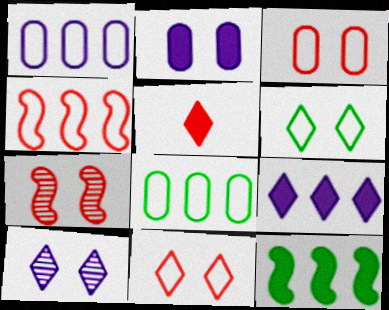[[2, 5, 12], 
[2, 6, 7]]